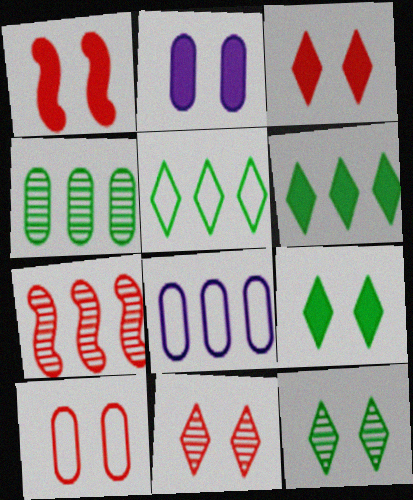[[1, 2, 9], 
[1, 10, 11], 
[6, 7, 8]]